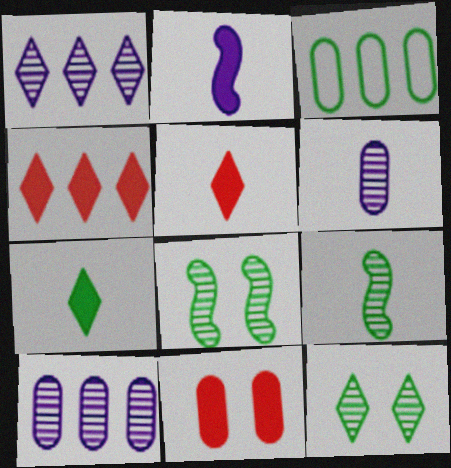[[3, 6, 11], 
[3, 7, 8]]